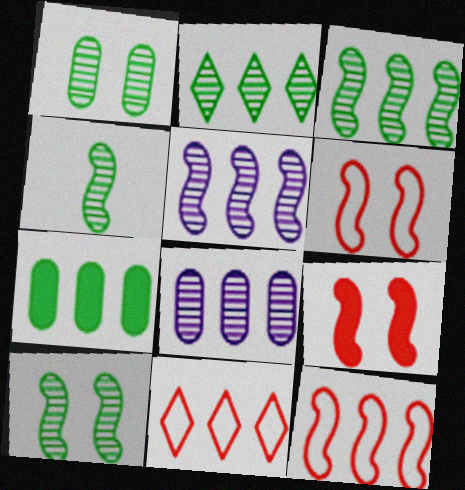[[1, 2, 4], 
[3, 4, 10], 
[5, 7, 11]]